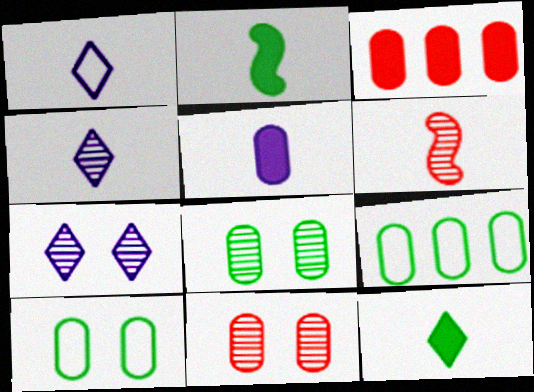[[5, 9, 11]]